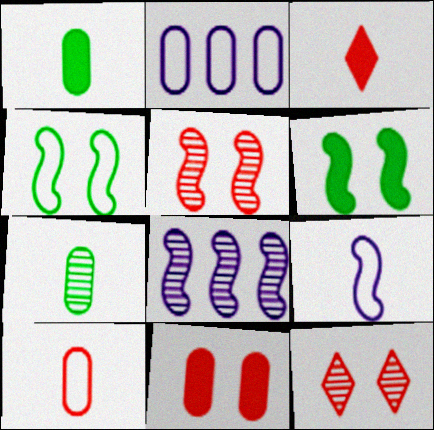[[2, 7, 11], 
[3, 7, 9], 
[7, 8, 12]]